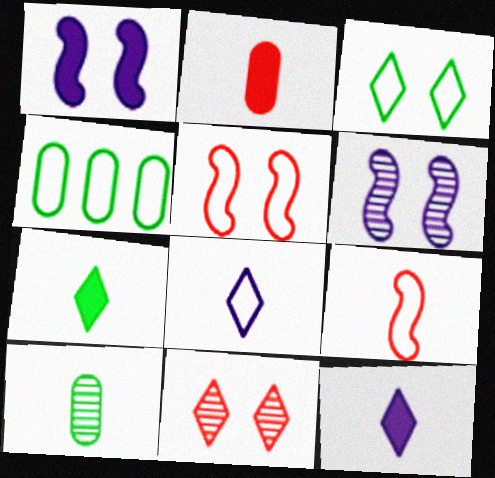[[4, 5, 8], 
[9, 10, 12]]